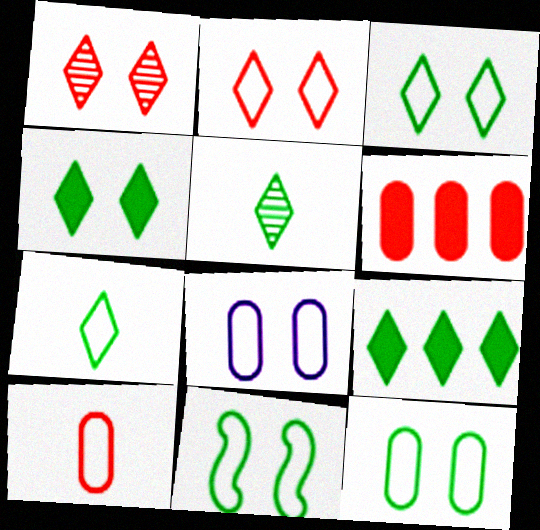[[2, 8, 11], 
[3, 5, 9], 
[3, 11, 12]]